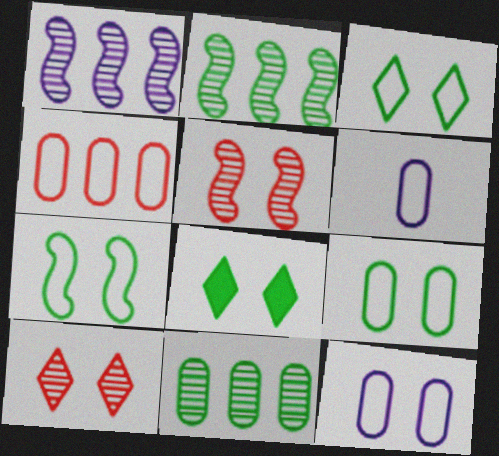[[3, 7, 9], 
[4, 6, 9], 
[5, 8, 12]]